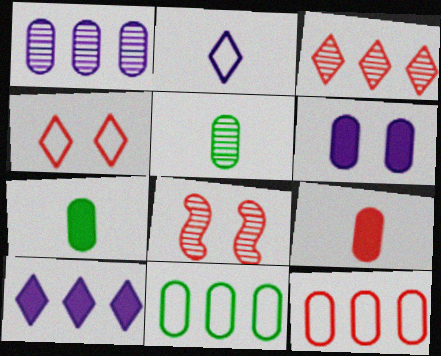[[5, 6, 12]]